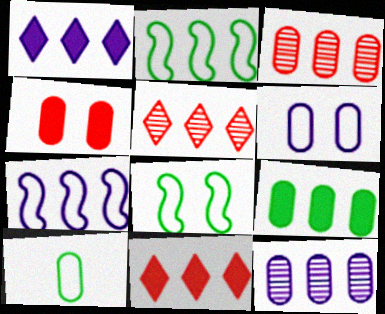[[1, 2, 3], 
[1, 7, 12], 
[2, 11, 12], 
[4, 10, 12], 
[5, 7, 9]]